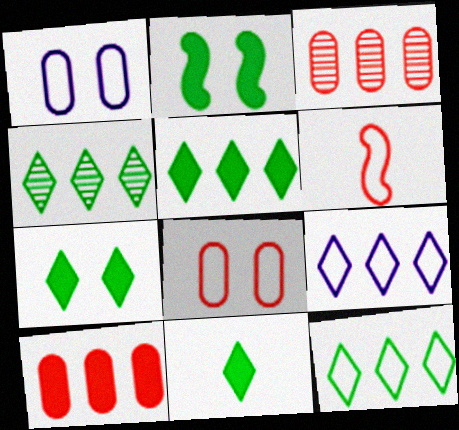[[1, 6, 12], 
[4, 5, 12], 
[5, 7, 11]]